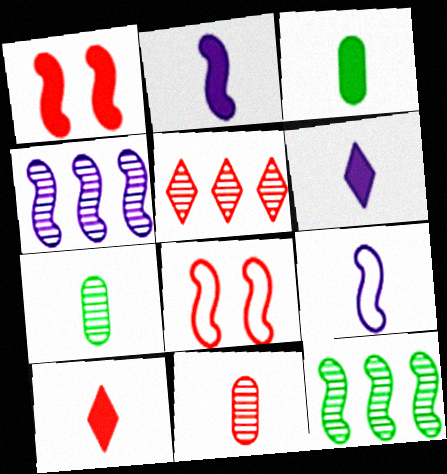[[1, 9, 12], 
[2, 3, 10], 
[2, 8, 12], 
[7, 9, 10]]